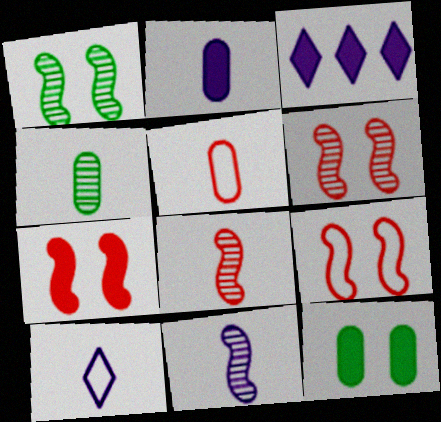[[1, 3, 5], 
[2, 4, 5], 
[2, 10, 11], 
[3, 4, 9], 
[6, 7, 9]]